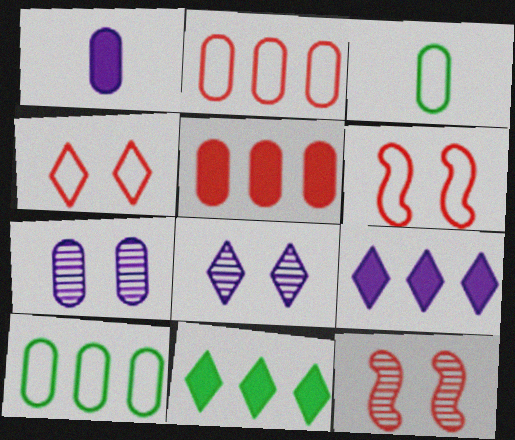[[3, 5, 7], 
[3, 9, 12]]